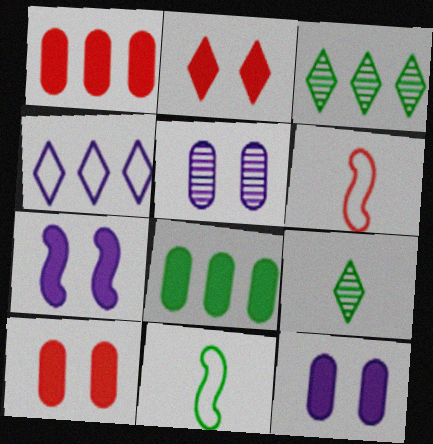[[2, 4, 9], 
[3, 6, 12]]